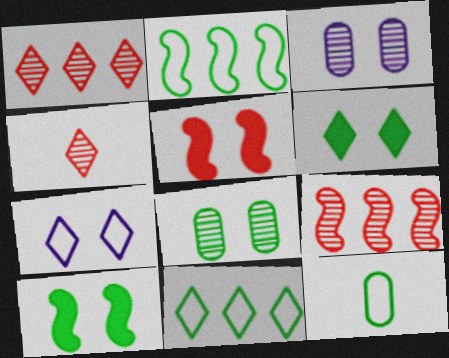[[5, 7, 8]]